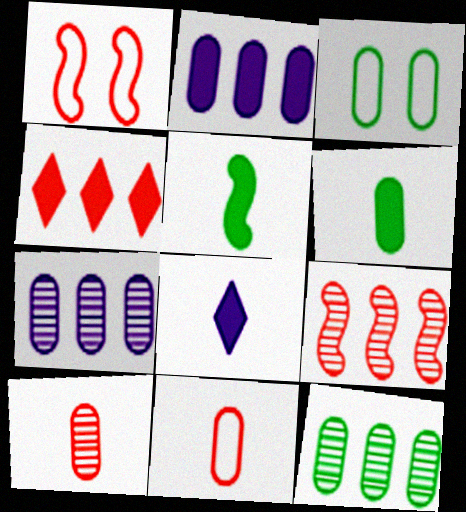[[1, 4, 10], 
[1, 8, 12], 
[2, 3, 10], 
[3, 6, 12], 
[3, 8, 9]]